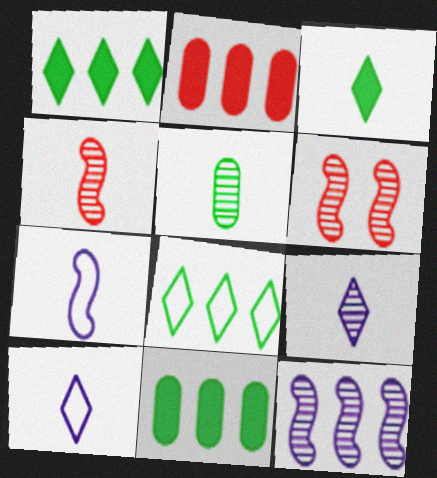[[2, 8, 12], 
[4, 5, 9], 
[6, 10, 11]]